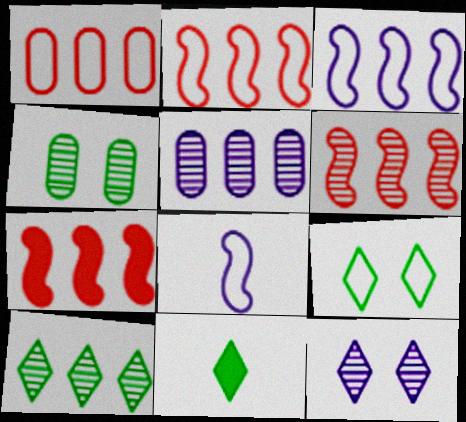[[1, 8, 9], 
[2, 6, 7], 
[5, 6, 10], 
[9, 10, 11]]